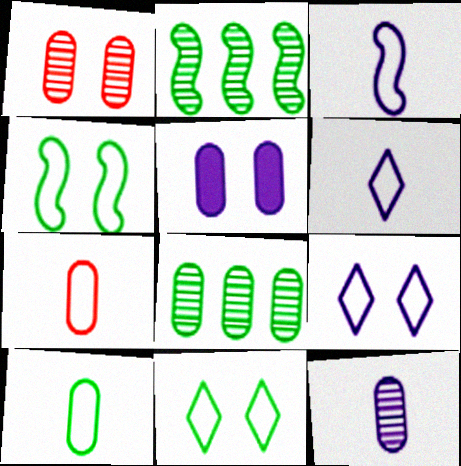[[1, 8, 12], 
[5, 7, 8]]